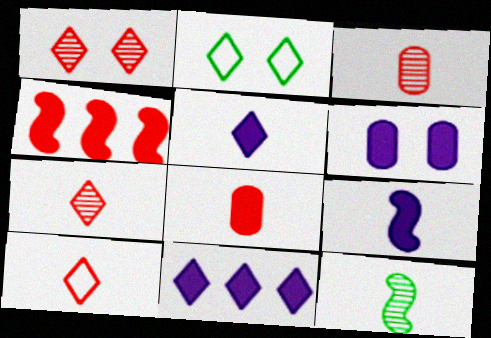[[2, 7, 11], 
[6, 9, 11]]